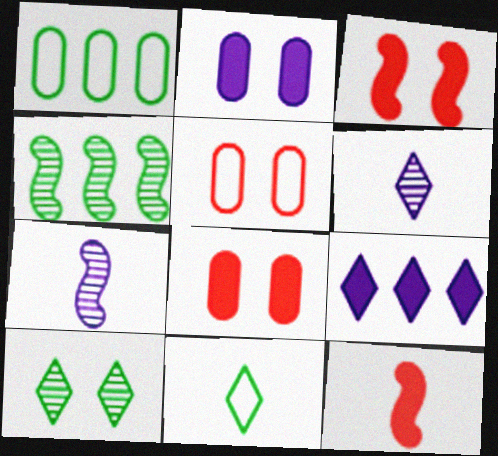[[1, 3, 6]]